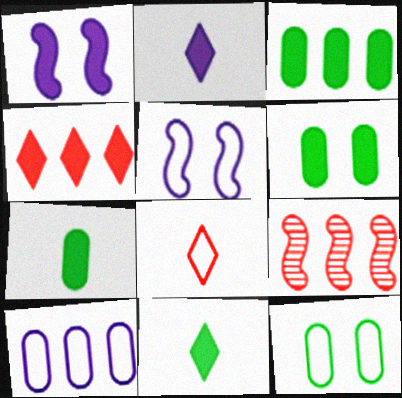[[1, 4, 7], 
[2, 9, 12], 
[3, 6, 7]]